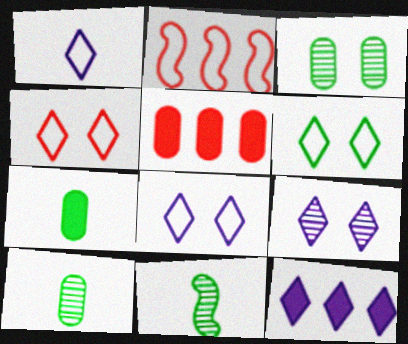[[1, 9, 12], 
[2, 7, 9], 
[4, 6, 8], 
[5, 8, 11]]